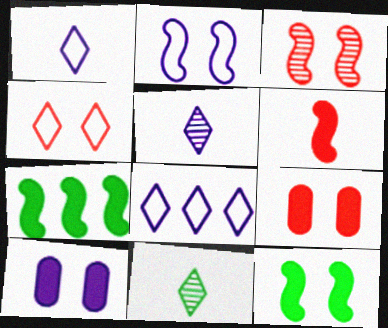[[2, 3, 12], 
[3, 4, 9]]